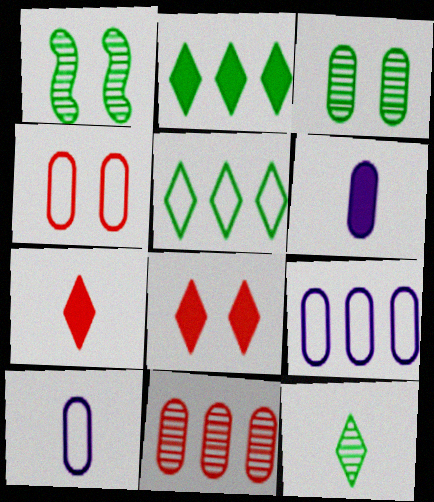[[1, 7, 9]]